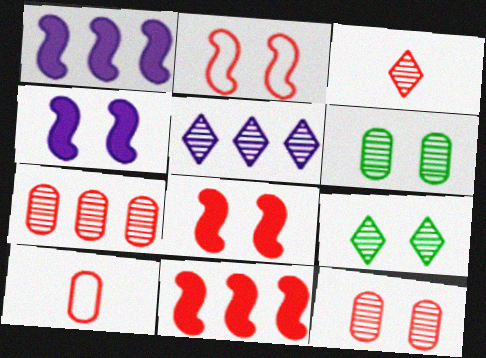[[1, 9, 10], 
[3, 5, 9]]